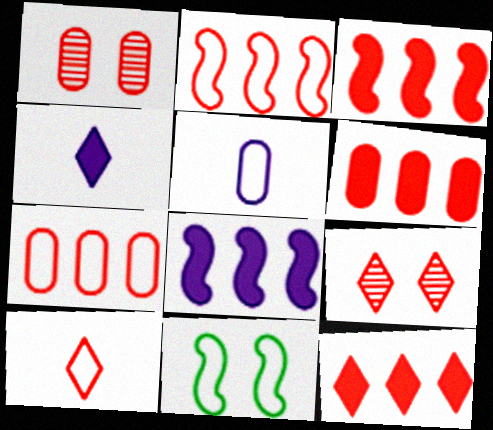[[1, 3, 10], 
[3, 6, 12], 
[9, 10, 12]]